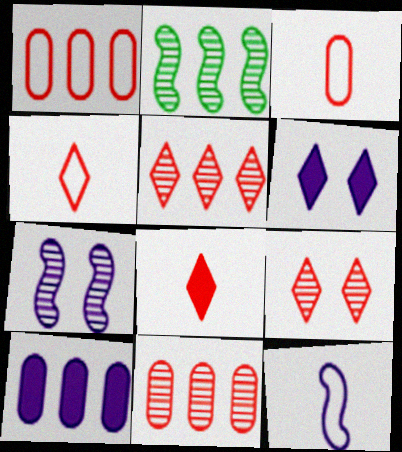[[2, 3, 6]]